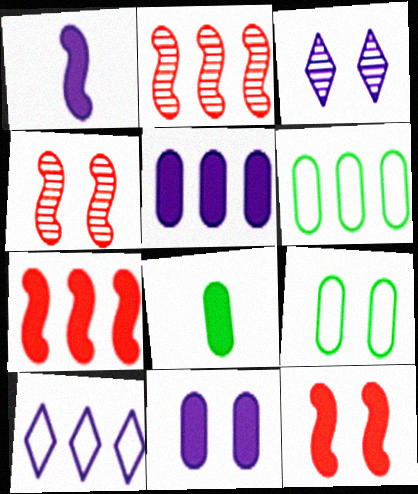[[3, 9, 12], 
[4, 8, 10]]